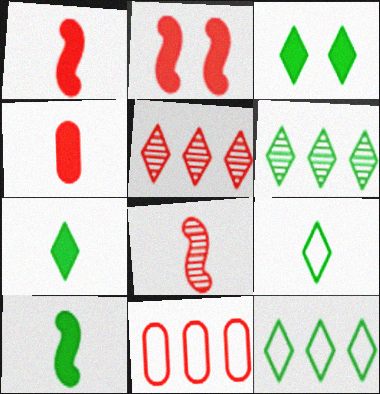[[3, 6, 9]]